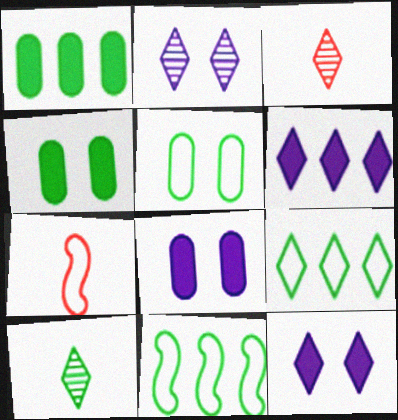[[1, 2, 7], 
[3, 8, 11], 
[3, 9, 12], 
[4, 10, 11]]